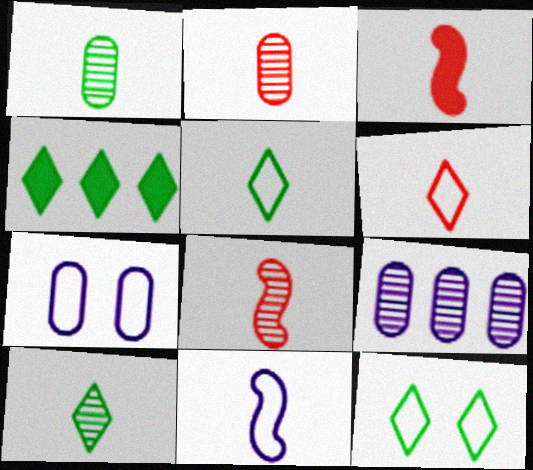[[2, 3, 6], 
[3, 9, 12], 
[4, 7, 8], 
[4, 10, 12]]